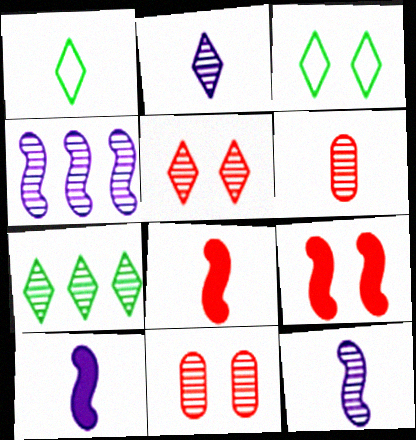[[1, 6, 10], 
[2, 5, 7], 
[7, 11, 12]]